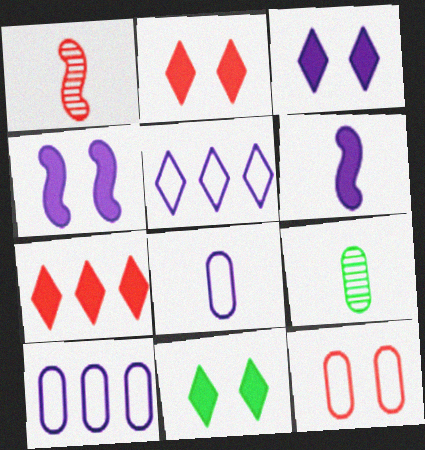[[1, 7, 12], 
[1, 10, 11], 
[2, 3, 11]]